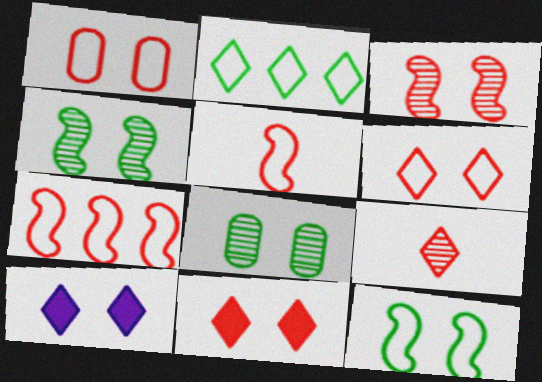[[1, 3, 11], 
[1, 4, 10], 
[2, 9, 10]]